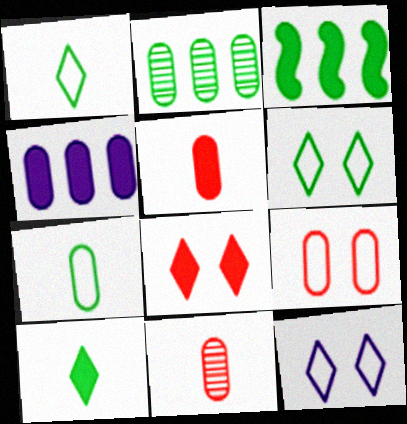[[3, 11, 12]]